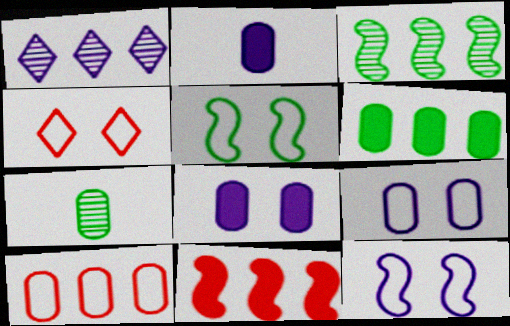[[1, 2, 12], 
[2, 3, 4], 
[4, 5, 9], 
[7, 8, 10]]